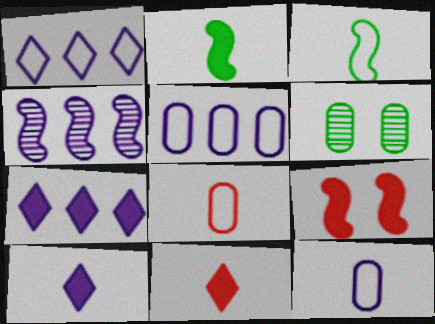[[3, 4, 9], 
[4, 5, 7]]